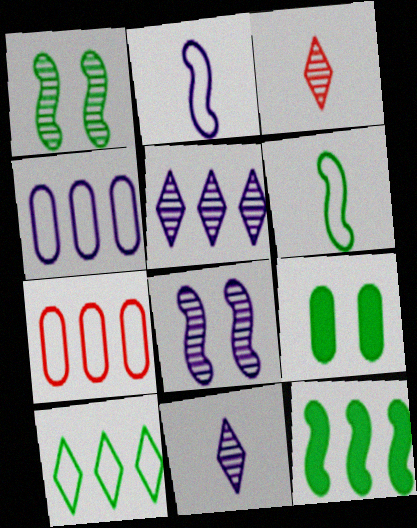[[1, 6, 12], 
[5, 7, 12]]